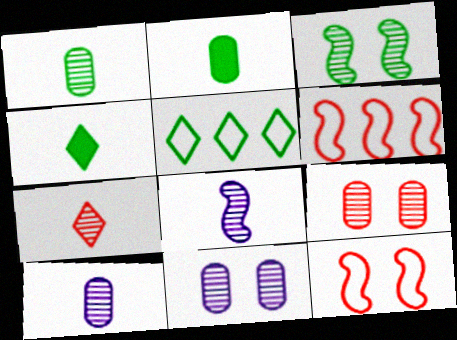[[1, 7, 8], 
[2, 3, 5], 
[4, 6, 11]]